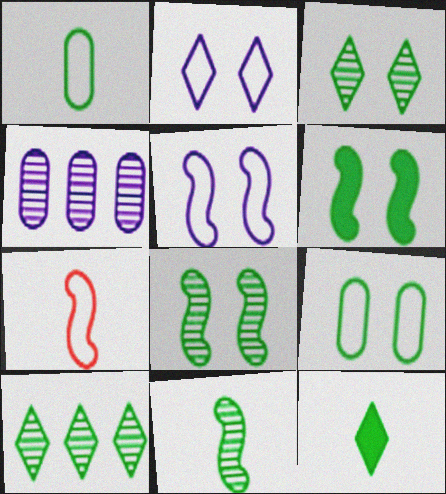[[1, 6, 10], 
[1, 11, 12], 
[3, 6, 9]]